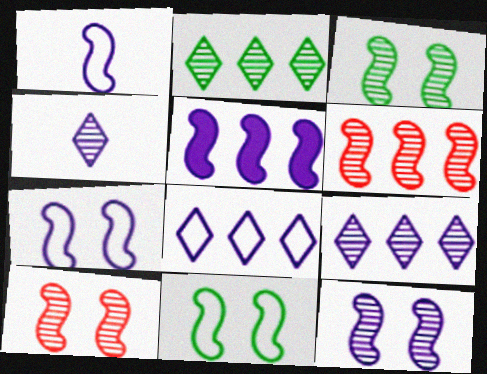[[1, 5, 12], 
[3, 10, 12]]